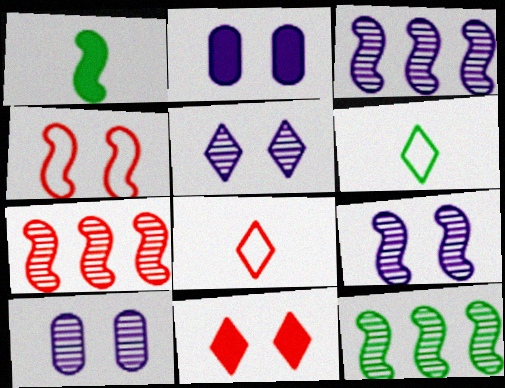[[1, 3, 4], 
[2, 6, 7], 
[2, 8, 12], 
[3, 7, 12], 
[5, 9, 10]]